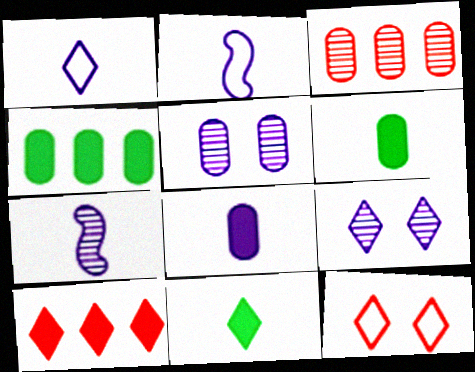[[1, 7, 8], 
[4, 7, 12]]